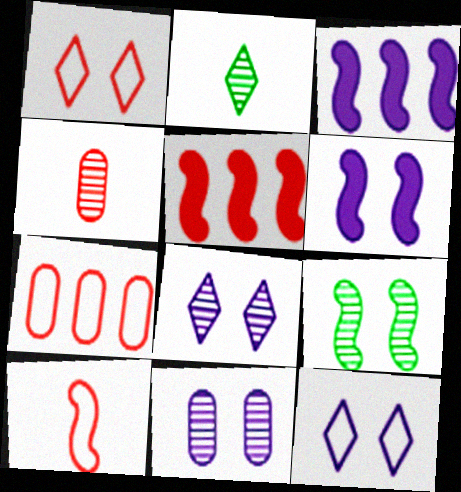[[1, 4, 5], 
[1, 7, 10], 
[2, 6, 7], 
[3, 9, 10], 
[6, 11, 12]]